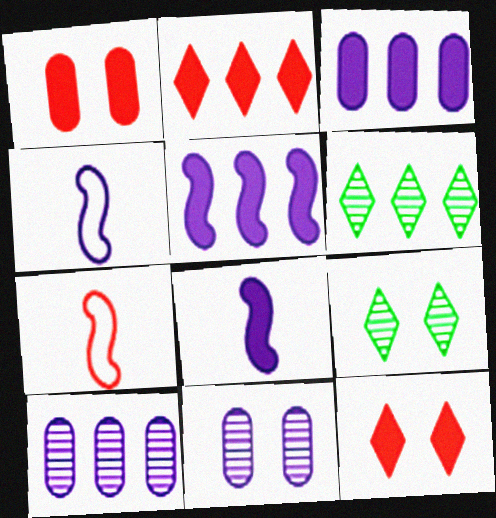[[1, 4, 6], 
[3, 7, 9]]